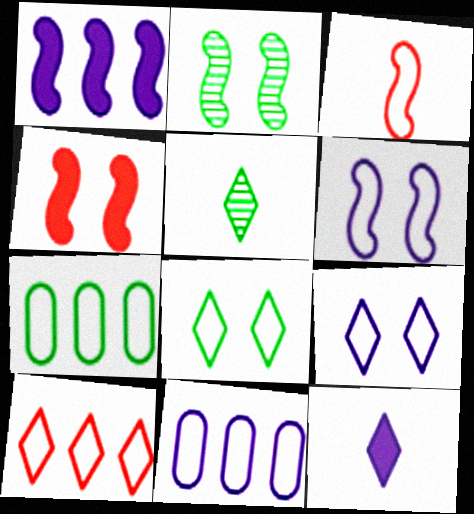[[1, 2, 3], 
[2, 4, 6], 
[3, 7, 9], 
[3, 8, 11], 
[4, 5, 11]]